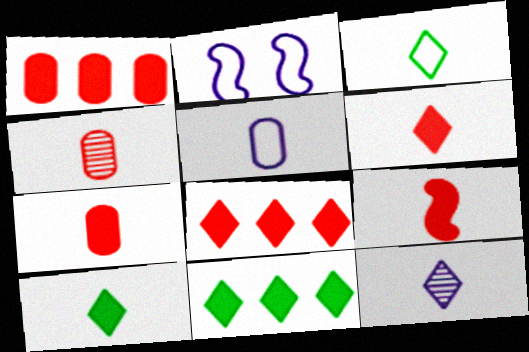[[2, 4, 11], 
[3, 6, 12], 
[6, 7, 9]]